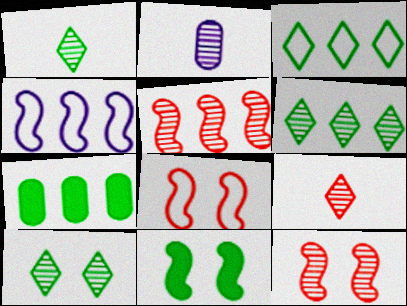[[1, 6, 10], 
[2, 5, 10], 
[2, 6, 12]]